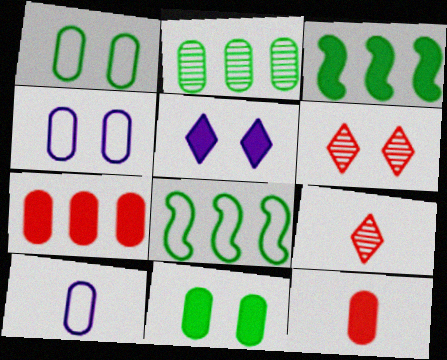[[2, 4, 12], 
[3, 4, 9], 
[3, 5, 12], 
[3, 6, 10]]